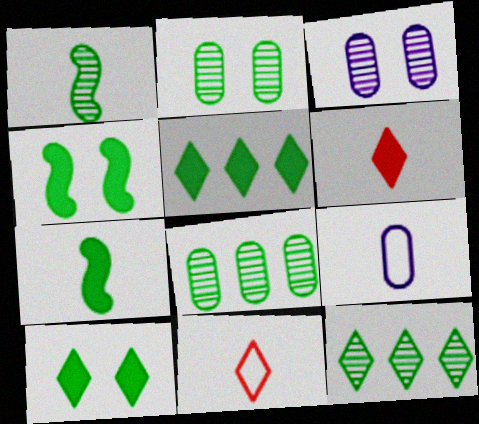[[1, 2, 12], 
[1, 6, 9]]